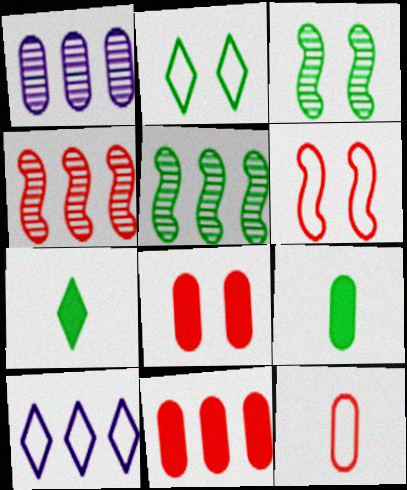[[1, 6, 7], 
[2, 5, 9], 
[5, 10, 11]]